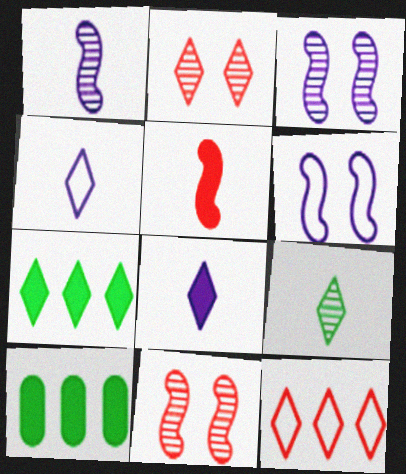[[2, 4, 7], 
[4, 10, 11]]